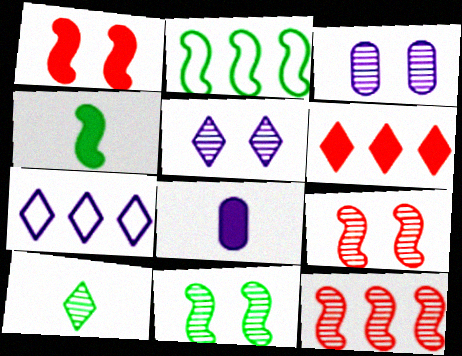[[2, 4, 11], 
[3, 10, 12]]